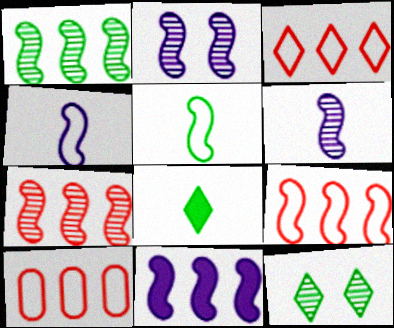[[1, 9, 11], 
[2, 4, 11], 
[2, 8, 10], 
[3, 9, 10]]